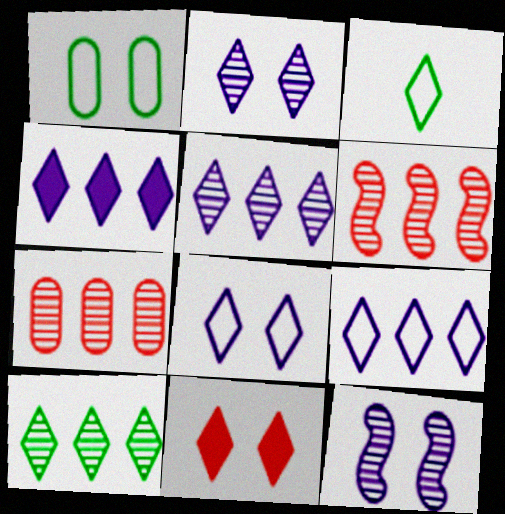[[1, 11, 12], 
[3, 5, 11], 
[4, 5, 9]]